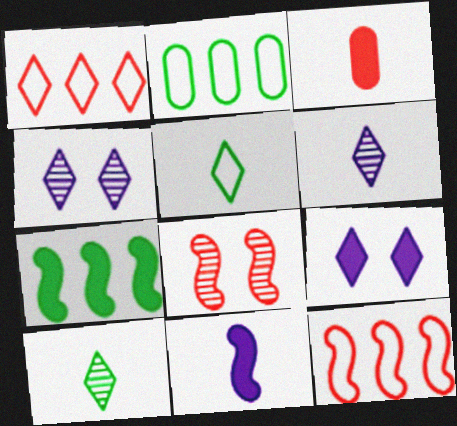[[1, 3, 8], 
[1, 9, 10], 
[3, 7, 9]]